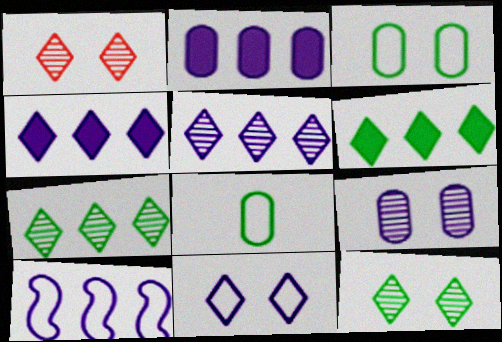[[2, 5, 10]]